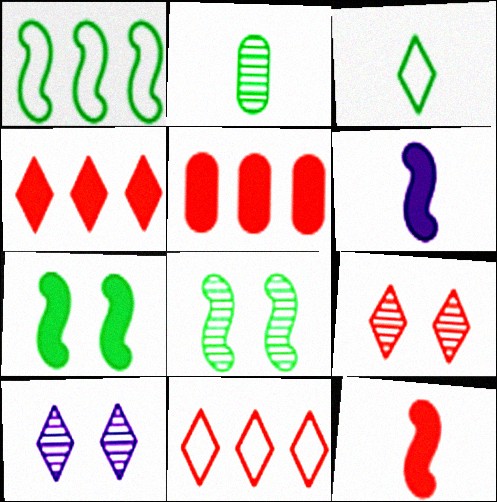[[3, 4, 10]]